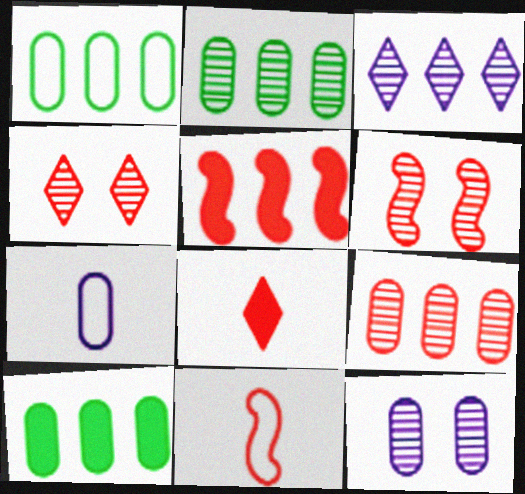[[1, 2, 10], 
[1, 3, 5], 
[5, 6, 11]]